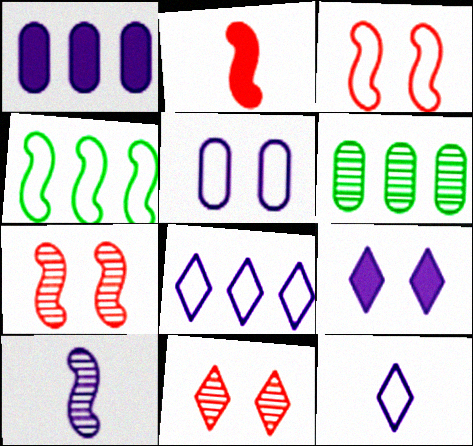[[6, 10, 11]]